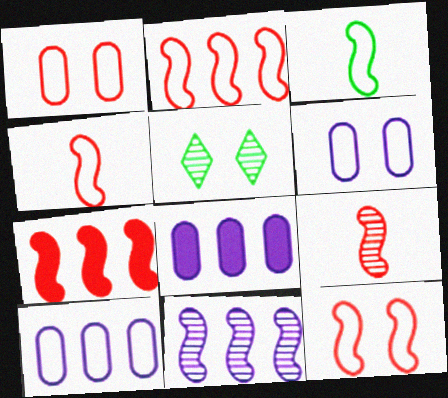[[2, 4, 12], 
[4, 5, 8], 
[7, 9, 12]]